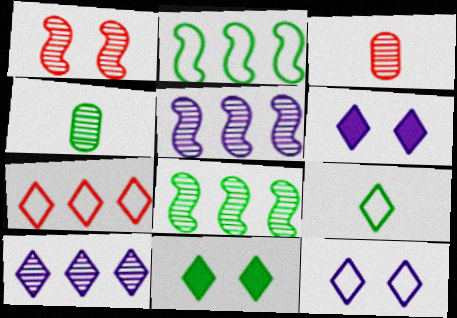[[1, 4, 10], 
[2, 3, 6], 
[2, 4, 11], 
[7, 9, 12]]